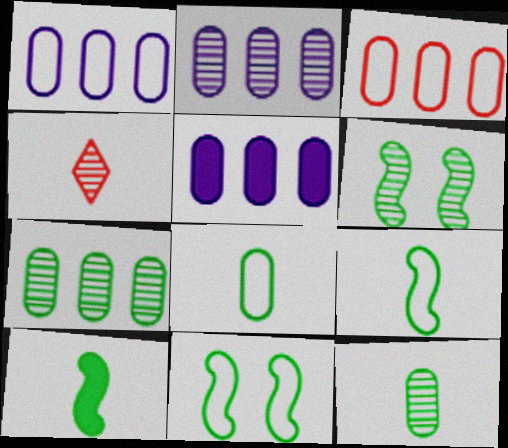[[1, 2, 5], 
[2, 4, 6], 
[3, 5, 7], 
[4, 5, 11]]